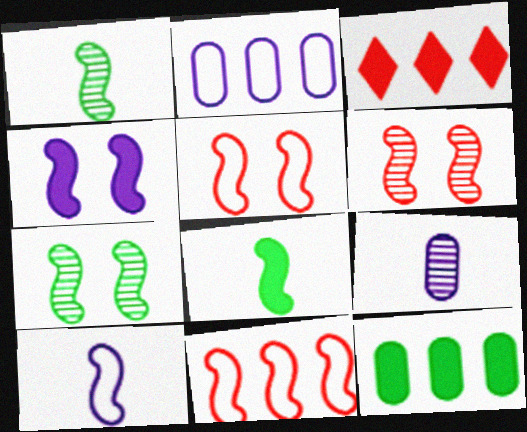[[1, 4, 11], 
[4, 5, 7]]